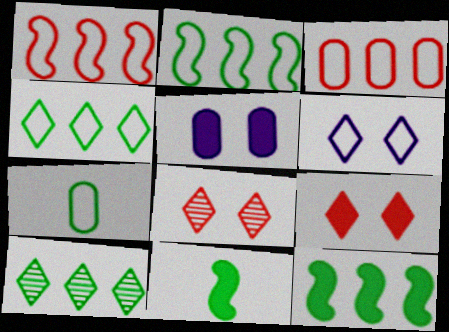[[1, 6, 7]]